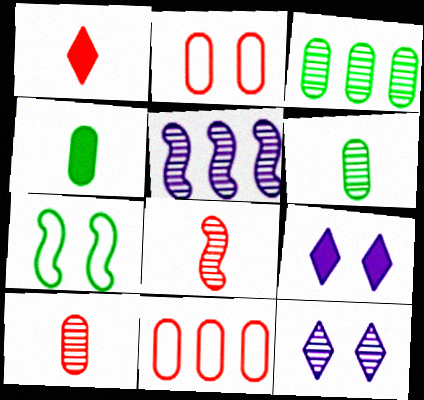[[3, 8, 12]]